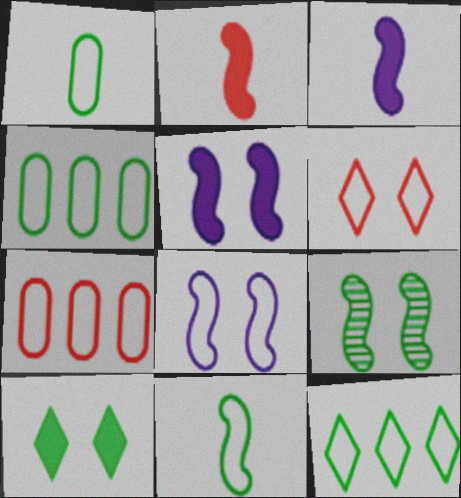[]